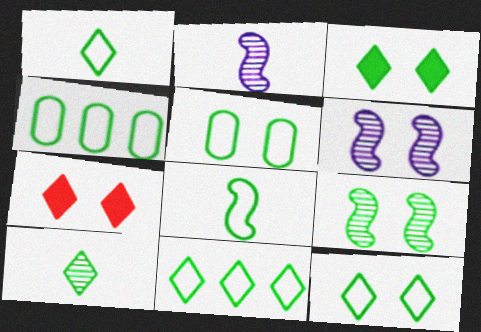[[1, 11, 12], 
[2, 4, 7], 
[3, 5, 9], 
[3, 10, 11], 
[4, 8, 12], 
[5, 6, 7], 
[5, 8, 11]]